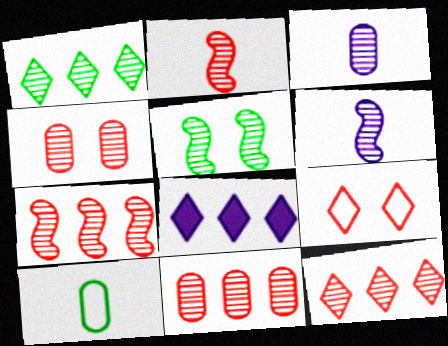[[1, 4, 6], 
[2, 4, 12], 
[3, 5, 12], 
[5, 6, 7], 
[7, 11, 12]]